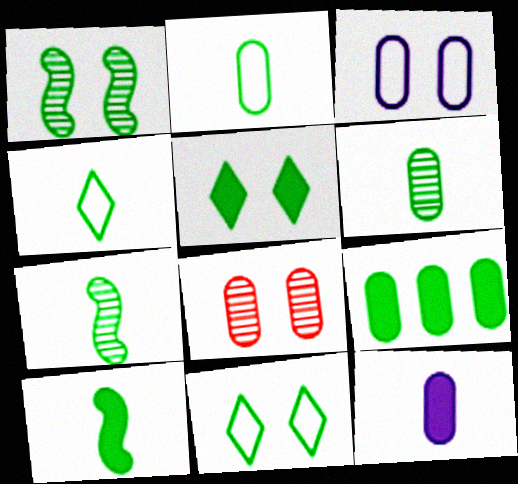[[1, 4, 9], 
[4, 6, 10], 
[5, 9, 10], 
[7, 9, 11]]